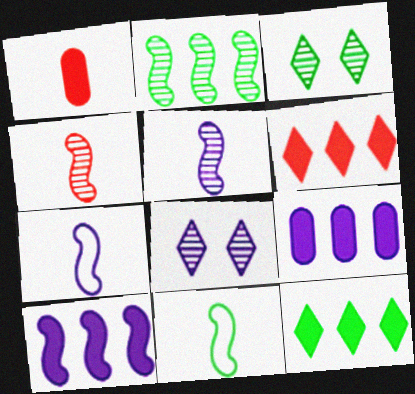[[7, 8, 9]]